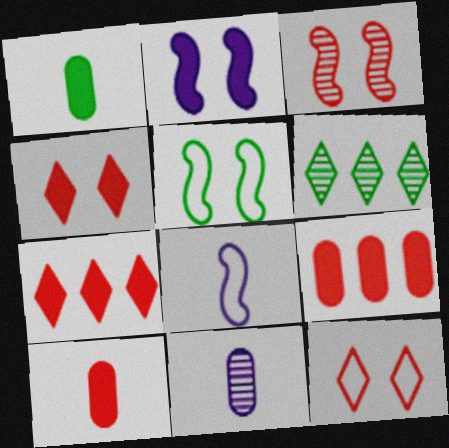[[1, 2, 7], 
[1, 5, 6], 
[2, 3, 5], 
[3, 6, 11], 
[5, 7, 11]]